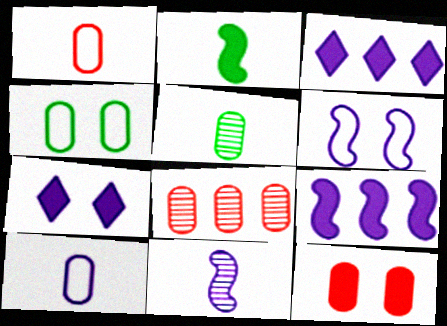[[1, 8, 12], 
[2, 3, 12], 
[6, 9, 11]]